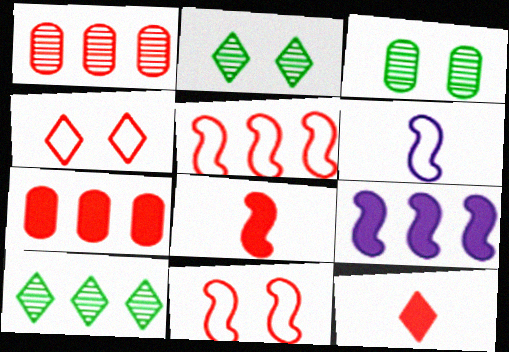[[1, 4, 8], 
[1, 11, 12], 
[2, 6, 7]]